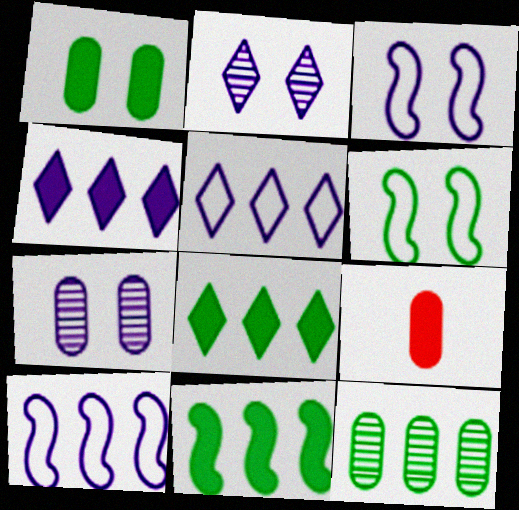[]